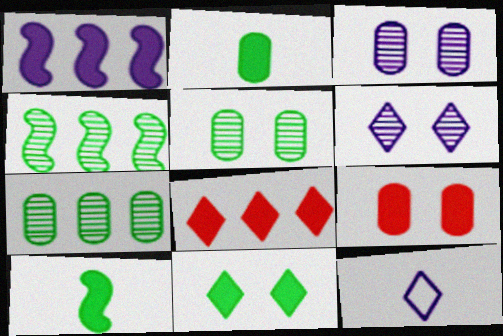[[1, 3, 12], 
[4, 9, 12]]